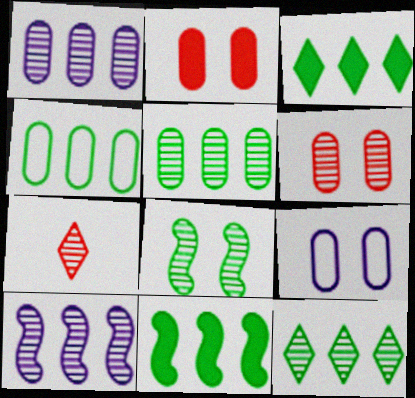[[1, 7, 8], 
[4, 11, 12], 
[7, 9, 11]]